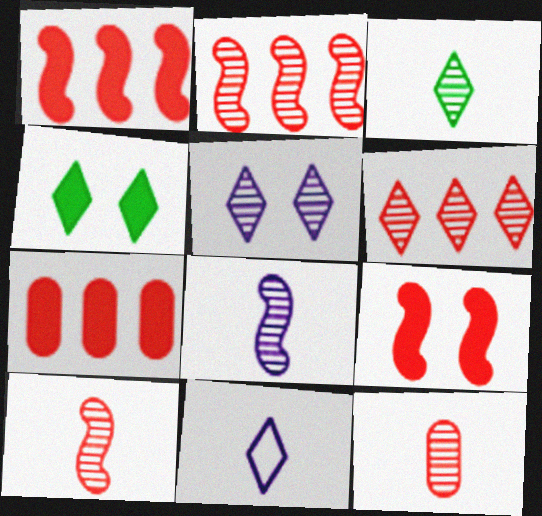[[3, 5, 6], 
[3, 8, 12], 
[4, 6, 11]]